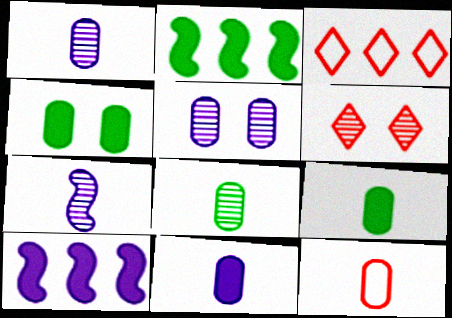[[1, 9, 12], 
[3, 4, 7], 
[8, 11, 12]]